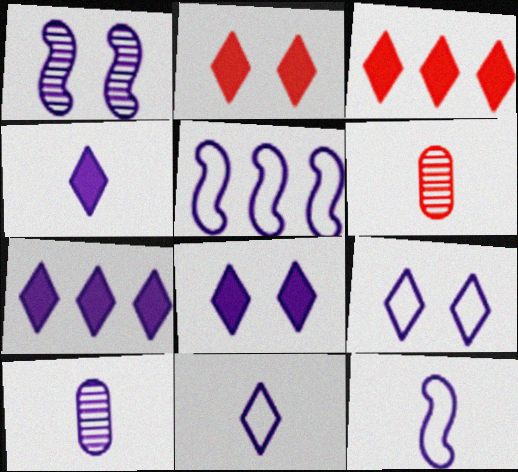[[4, 7, 8], 
[4, 10, 12], 
[5, 8, 10]]